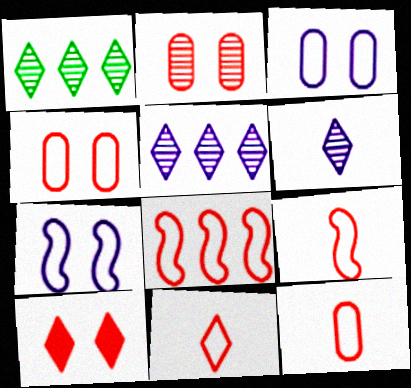[[4, 8, 11], 
[9, 11, 12]]